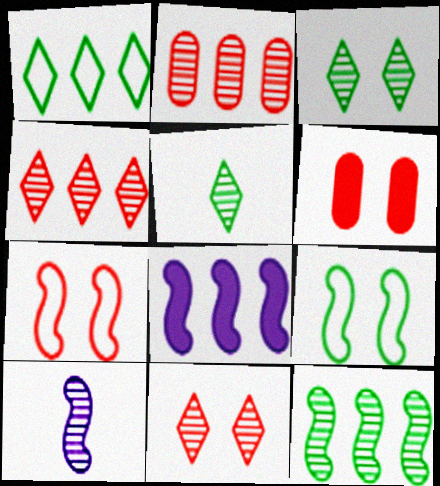[[1, 2, 8], 
[1, 6, 10], 
[2, 3, 10], 
[6, 7, 11]]